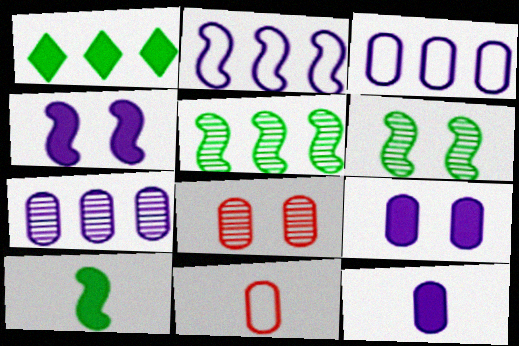[]